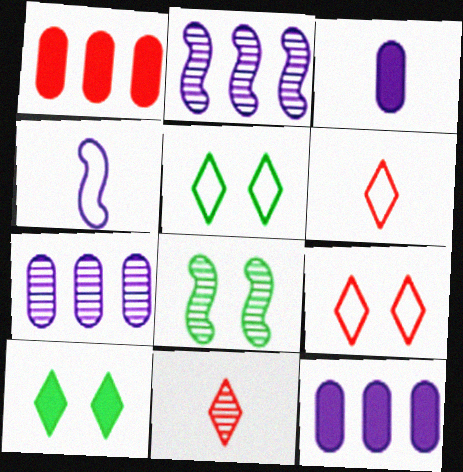[[6, 8, 12], 
[7, 8, 11]]